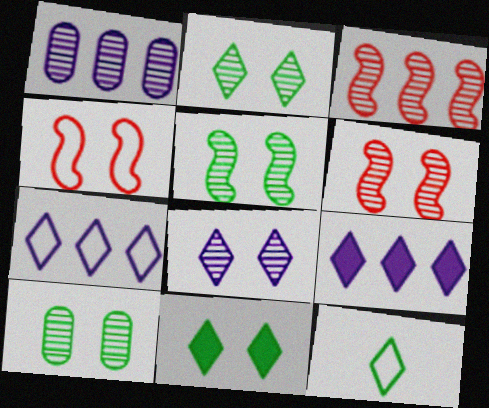[[2, 5, 10], 
[6, 8, 10]]